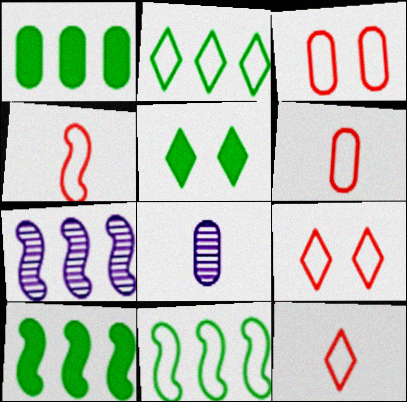[[1, 3, 8], 
[4, 6, 12], 
[5, 6, 7], 
[8, 9, 10]]